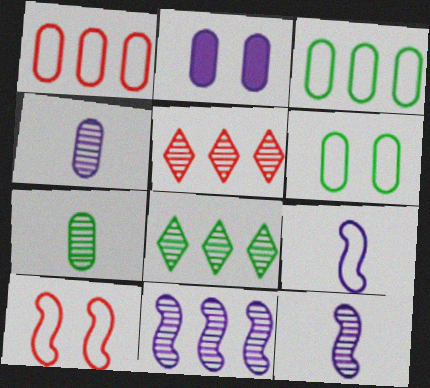[[1, 2, 7]]